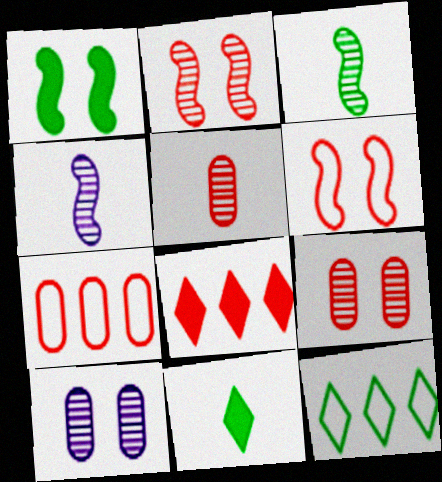[[5, 6, 8]]